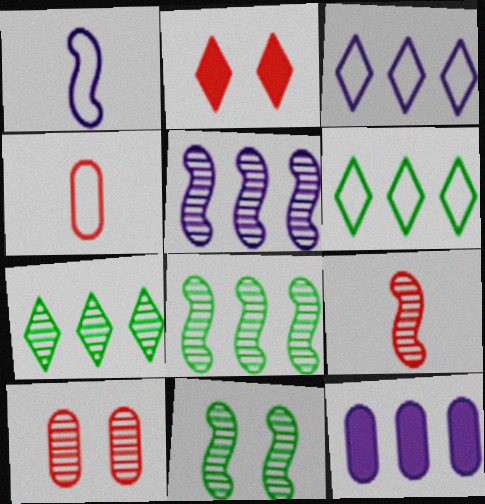[[3, 5, 12], 
[5, 9, 11]]